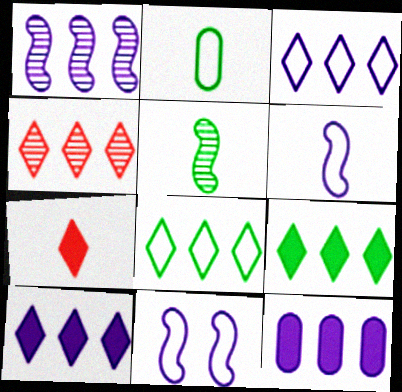[[1, 3, 12], 
[3, 4, 9], 
[4, 8, 10]]